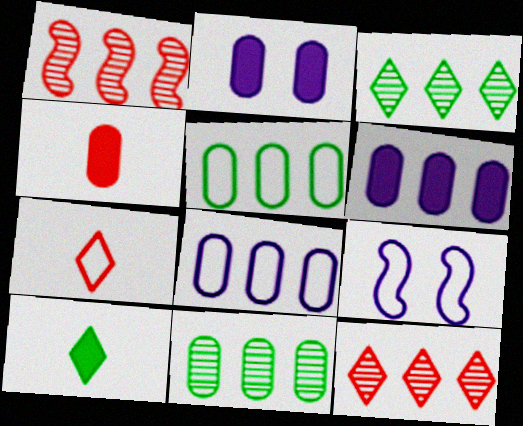[[3, 4, 9], 
[5, 7, 9]]